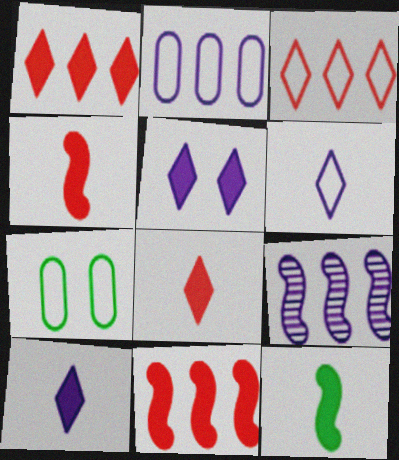[[7, 8, 9]]